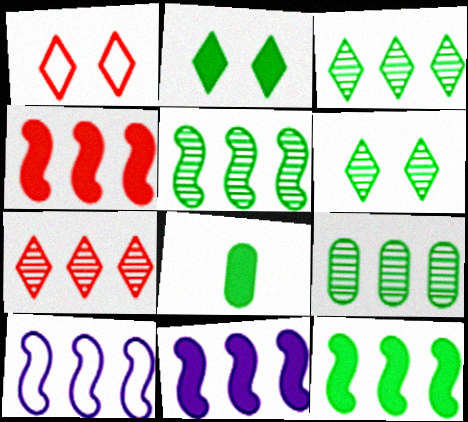[[2, 8, 12], 
[3, 5, 9], 
[4, 5, 10], 
[4, 11, 12]]